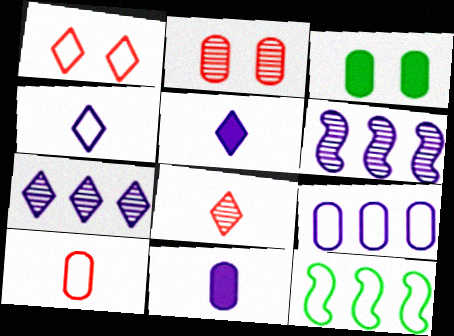[[2, 5, 12]]